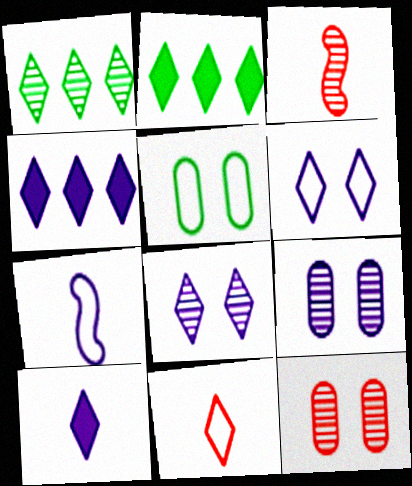[[1, 3, 9], 
[2, 7, 12], 
[2, 8, 11], 
[3, 4, 5], 
[4, 7, 9]]